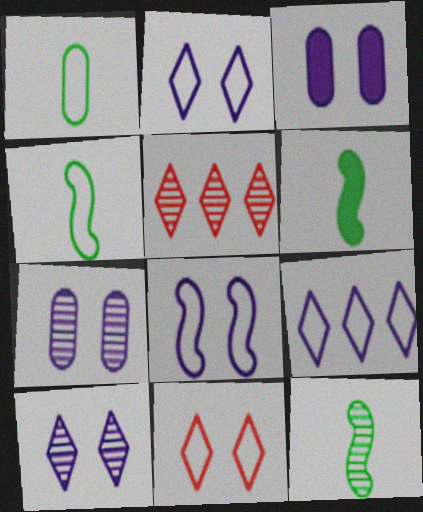[[3, 4, 5], 
[3, 8, 10], 
[4, 6, 12], 
[5, 7, 12]]